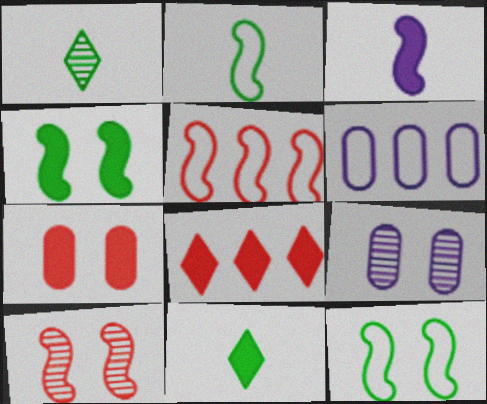[[2, 8, 9], 
[5, 9, 11], 
[6, 10, 11]]